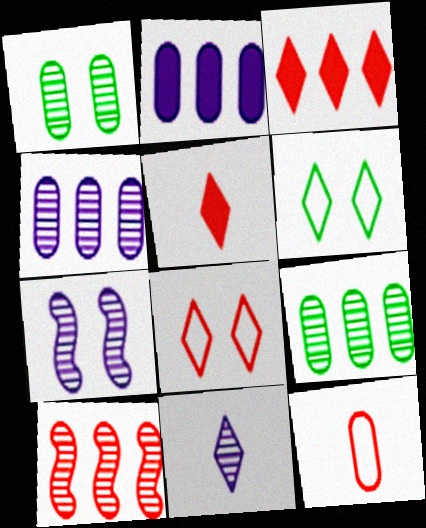[[1, 2, 12], 
[1, 10, 11], 
[3, 6, 11], 
[4, 7, 11]]